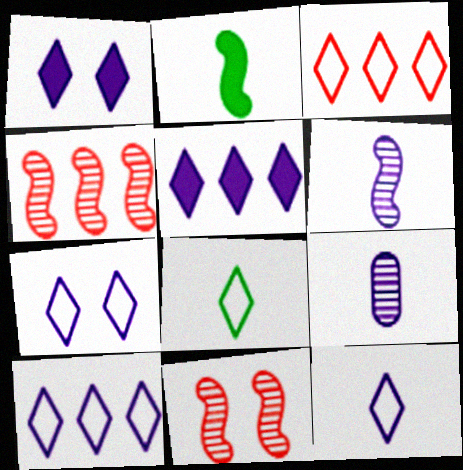[[3, 7, 8], 
[7, 10, 12]]